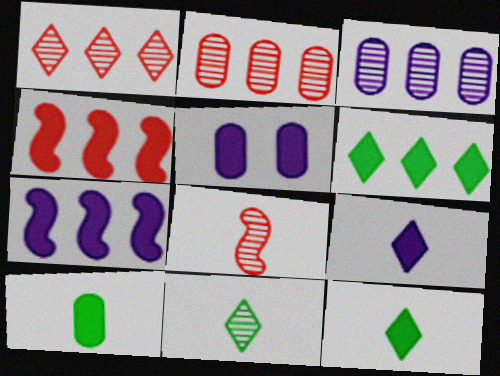[[4, 5, 12], 
[5, 7, 9]]